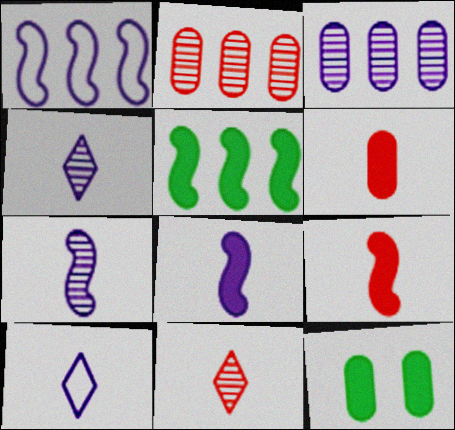[[1, 11, 12]]